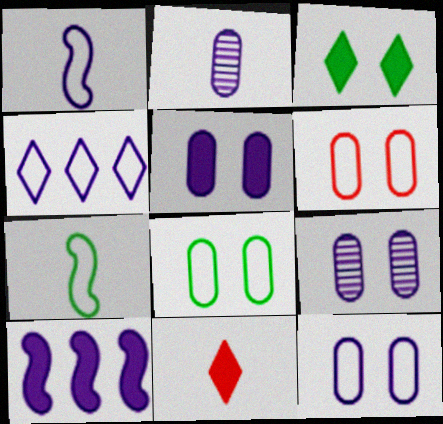[[1, 4, 12], 
[2, 7, 11], 
[4, 6, 7], 
[5, 9, 12], 
[6, 8, 12]]